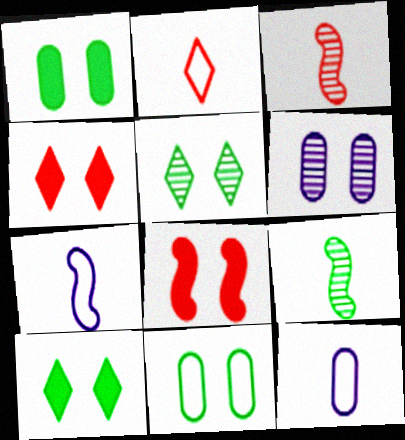[]